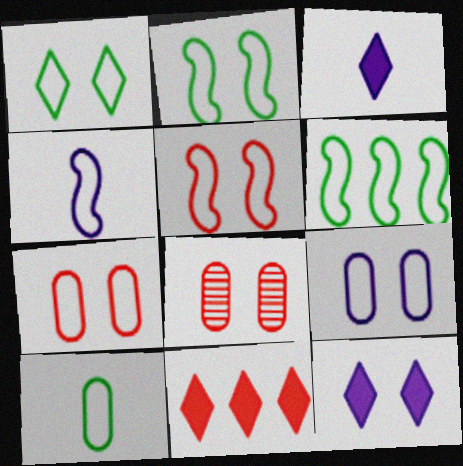[[1, 5, 9], 
[1, 6, 10], 
[2, 8, 12], 
[3, 6, 8], 
[4, 5, 6]]